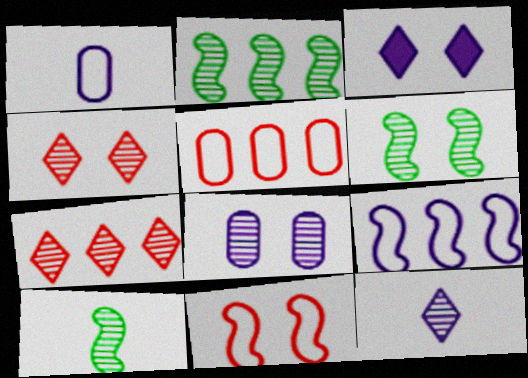[[2, 6, 10], 
[3, 5, 10], 
[4, 6, 8], 
[7, 8, 10]]